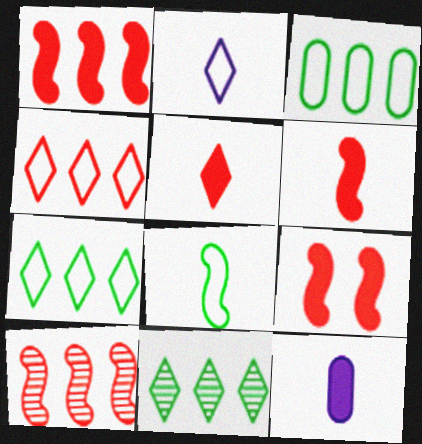[[1, 6, 9]]